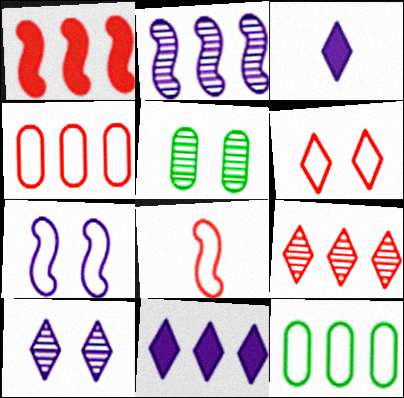[[1, 4, 9], 
[4, 6, 8], 
[5, 8, 11]]